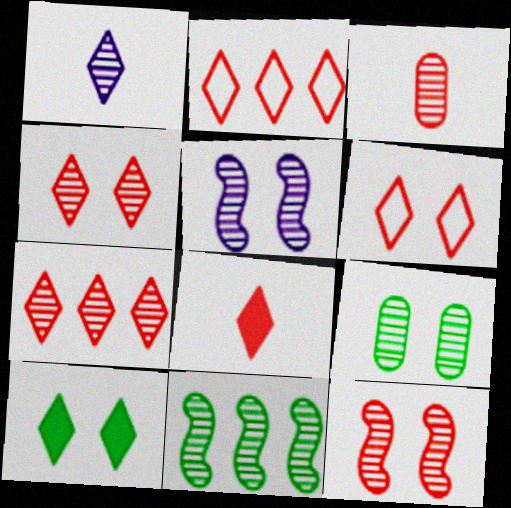[[1, 2, 10], 
[2, 4, 8], 
[3, 7, 12], 
[4, 5, 9], 
[6, 7, 8]]